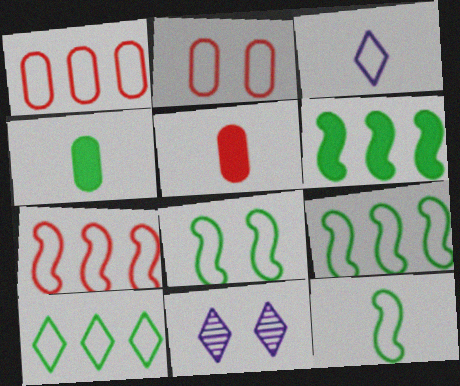[[1, 3, 8], 
[2, 3, 9], 
[4, 7, 11], 
[5, 9, 11], 
[8, 9, 12]]